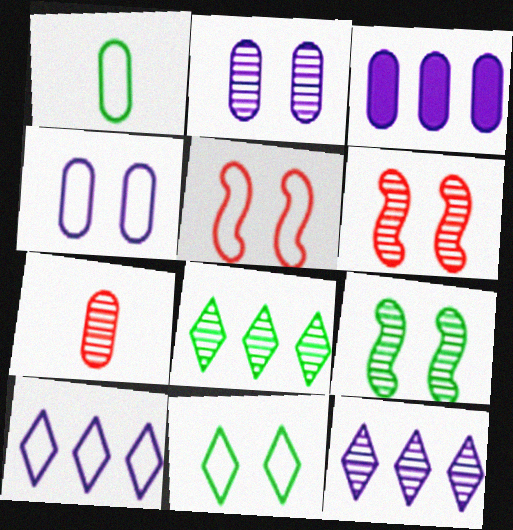[[1, 5, 10], 
[4, 5, 11], 
[7, 9, 12]]